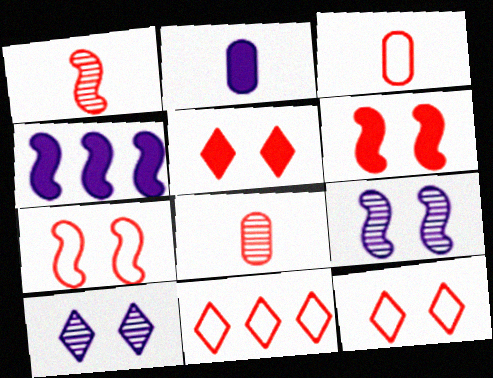[[3, 7, 11], 
[6, 8, 11]]